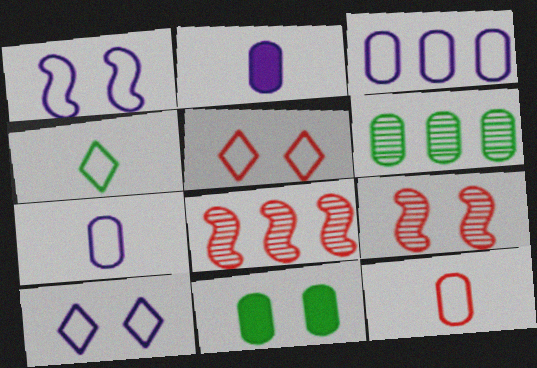[[9, 10, 11]]